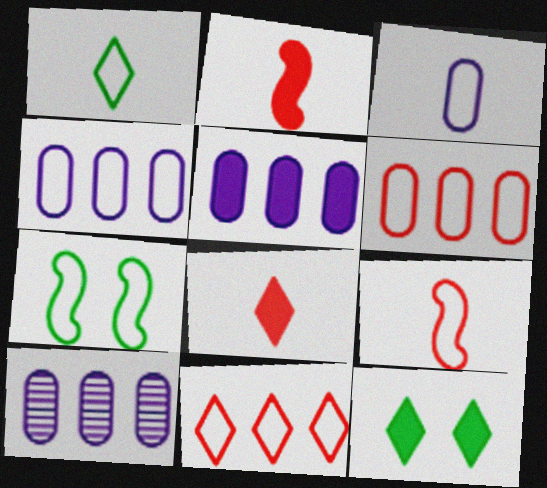[[1, 3, 9], 
[2, 5, 12], 
[3, 7, 11], 
[4, 5, 10], 
[7, 8, 10], 
[9, 10, 12]]